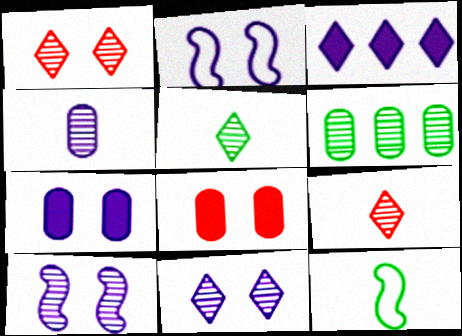[[2, 3, 4], 
[2, 7, 11], 
[6, 9, 10]]